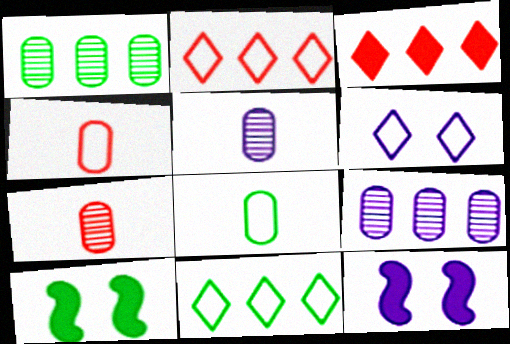[[2, 5, 10], 
[7, 11, 12]]